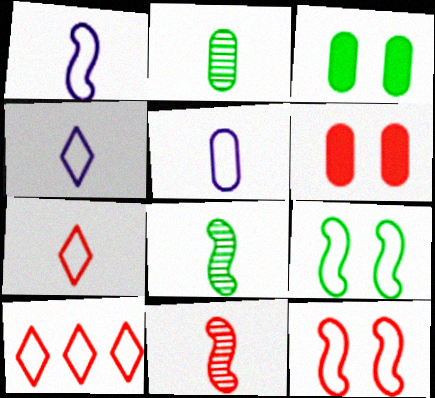[[1, 4, 5], 
[5, 9, 10], 
[6, 10, 11]]